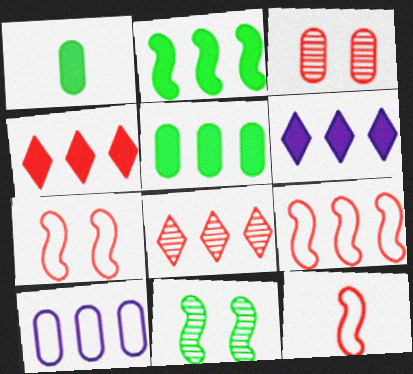[[1, 3, 10], 
[2, 8, 10], 
[3, 4, 12], 
[7, 9, 12]]